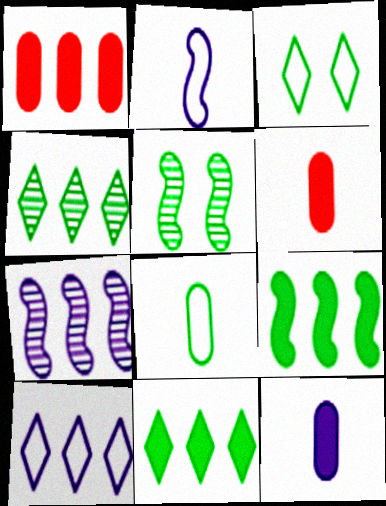[[3, 6, 7], 
[5, 6, 10], 
[5, 8, 11]]